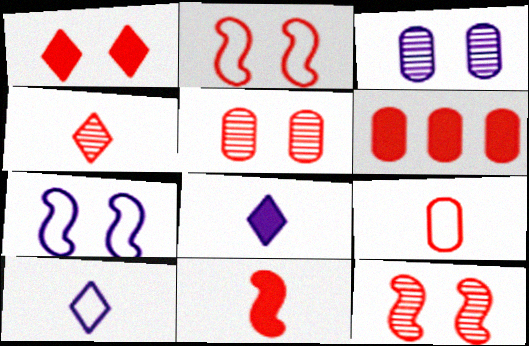[[1, 2, 5], 
[1, 6, 11], 
[2, 4, 6], 
[4, 9, 11], 
[5, 6, 9]]